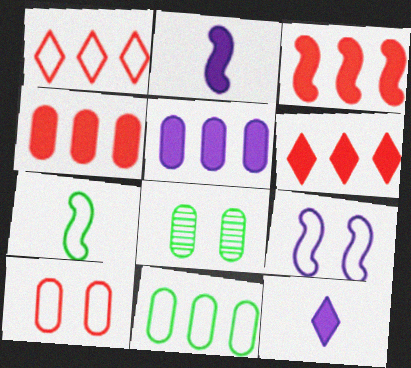[[1, 2, 8], 
[3, 4, 6]]